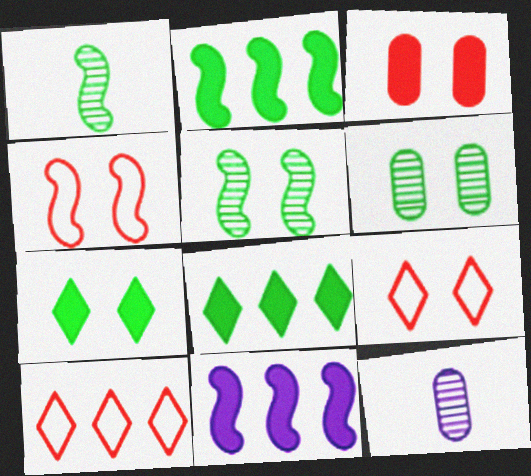[[1, 4, 11], 
[2, 9, 12], 
[4, 8, 12]]